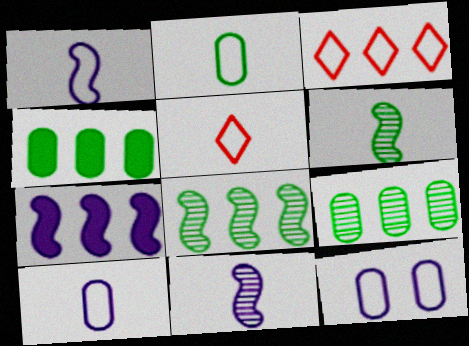[[1, 2, 5], 
[3, 7, 9]]